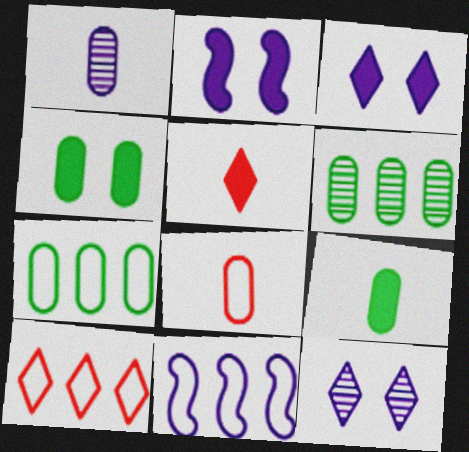[[1, 3, 11], 
[1, 8, 9], 
[7, 10, 11]]